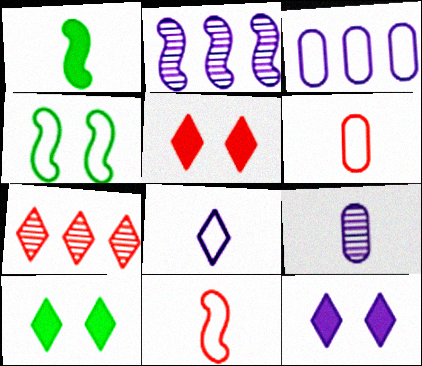[[2, 6, 10], 
[5, 10, 12], 
[7, 8, 10]]